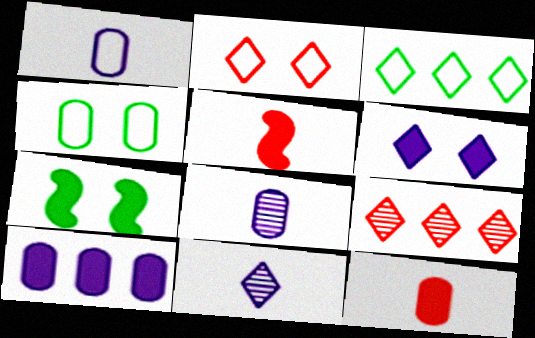[[1, 7, 9]]